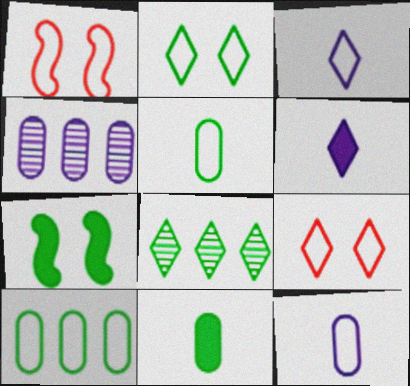[[1, 3, 10], 
[5, 7, 8], 
[6, 8, 9]]